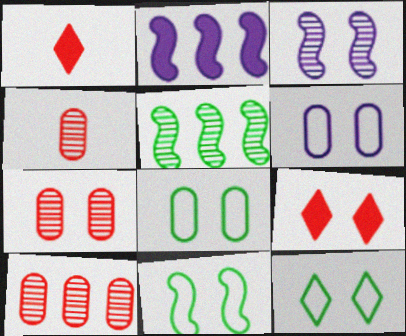[[1, 5, 6], 
[2, 4, 12], 
[3, 8, 9], 
[4, 7, 10], 
[8, 11, 12]]